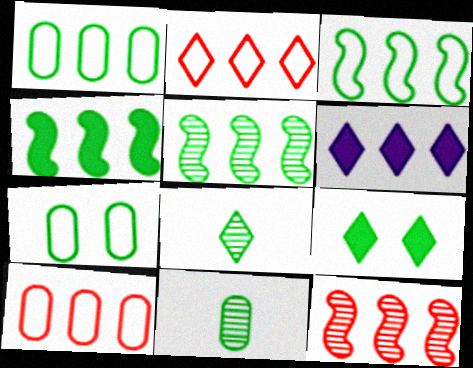[[1, 6, 12], 
[3, 4, 5], 
[3, 9, 11], 
[4, 7, 8], 
[5, 6, 10]]